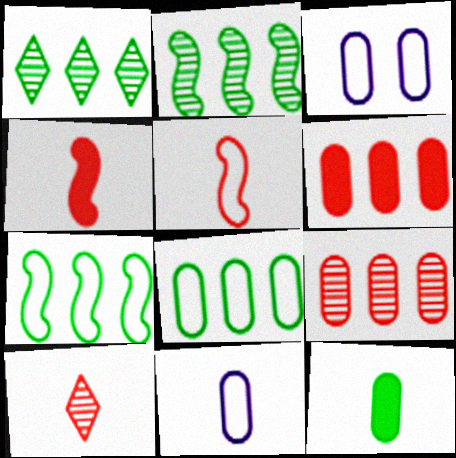[[1, 3, 4], 
[3, 9, 12]]